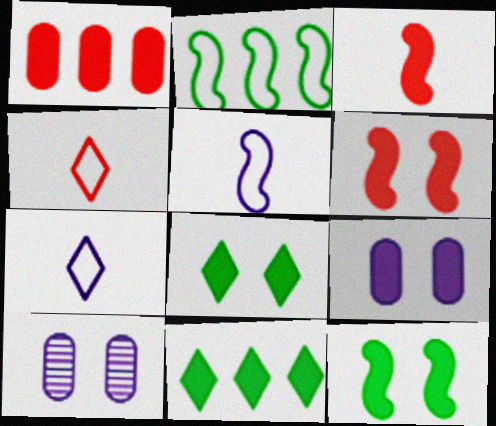[[3, 9, 11], 
[6, 8, 9]]